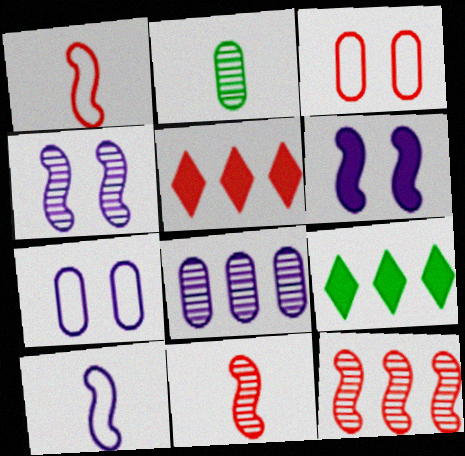[[3, 5, 11], 
[7, 9, 11]]